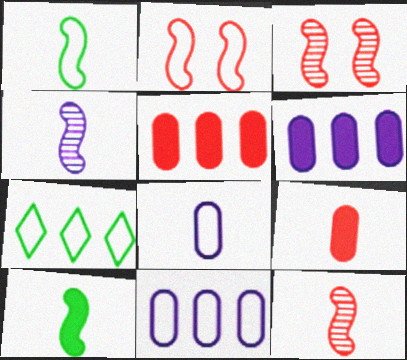[[2, 7, 8]]